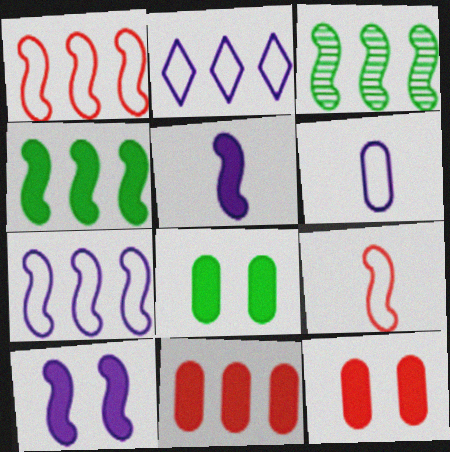[[2, 3, 11], 
[3, 9, 10]]